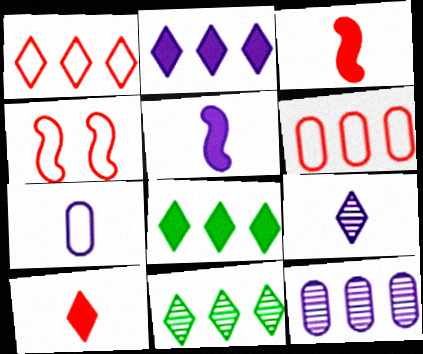[[1, 2, 11], 
[5, 7, 9]]